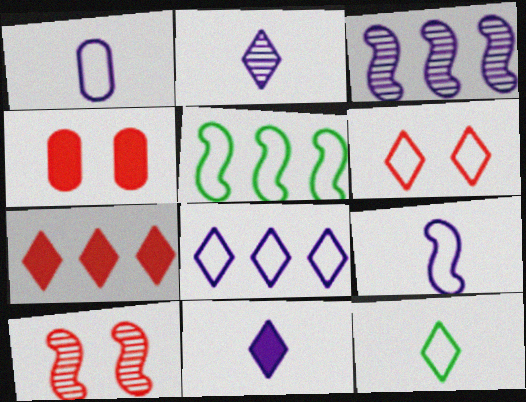[[1, 5, 6], 
[2, 4, 5], 
[3, 4, 12], 
[4, 6, 10], 
[6, 8, 12]]